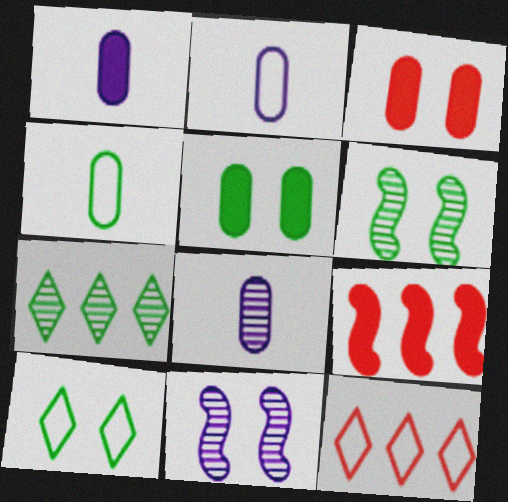[[1, 2, 8], 
[1, 6, 12], 
[3, 10, 11], 
[5, 6, 10], 
[8, 9, 10]]